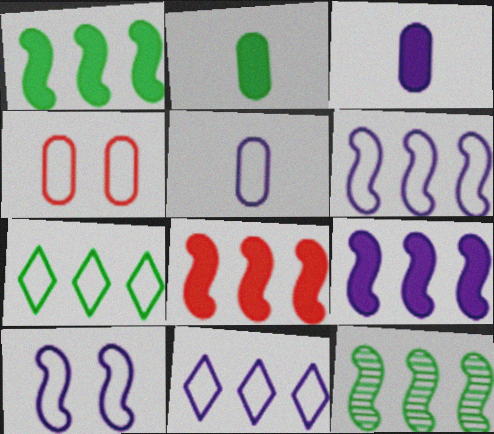[[1, 8, 9], 
[5, 10, 11], 
[6, 8, 12]]